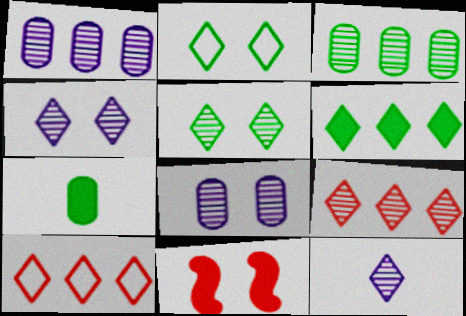[[2, 8, 11], 
[5, 9, 12]]